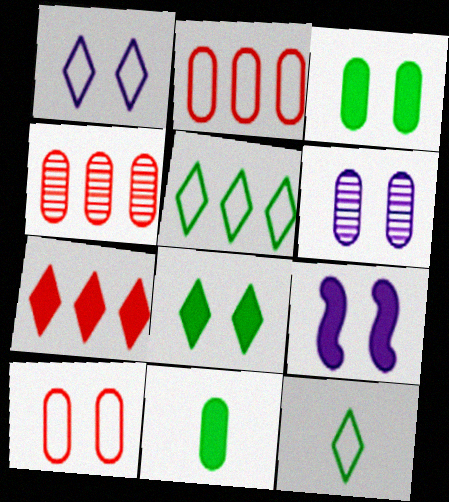[[1, 6, 9], 
[2, 6, 11], 
[3, 6, 10], 
[4, 9, 12], 
[7, 9, 11]]